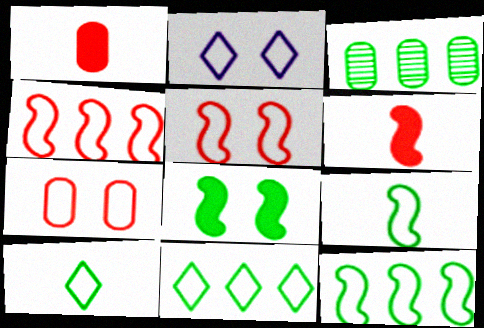[[2, 3, 6], 
[3, 8, 10]]